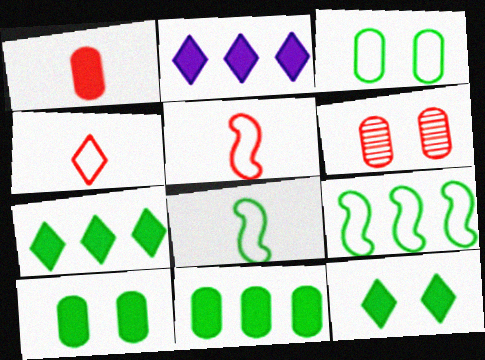[[2, 6, 8]]